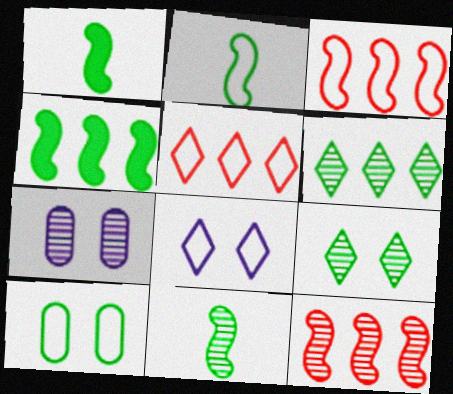[[1, 2, 11], 
[1, 5, 7], 
[1, 6, 10]]